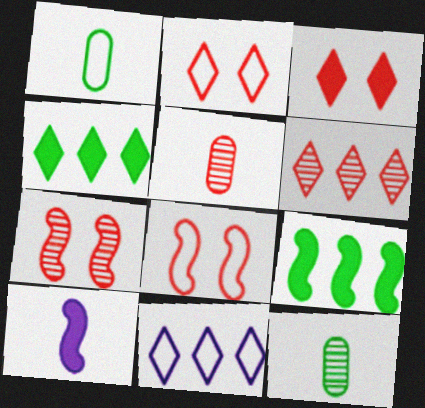[[1, 8, 11], 
[4, 6, 11], 
[5, 6, 7]]